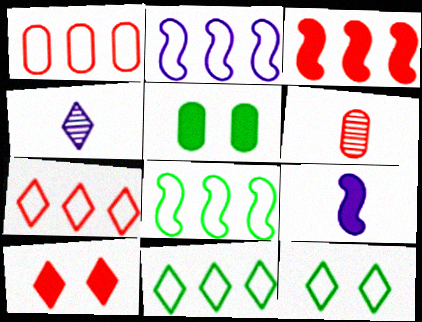[[1, 2, 11], 
[4, 10, 11]]